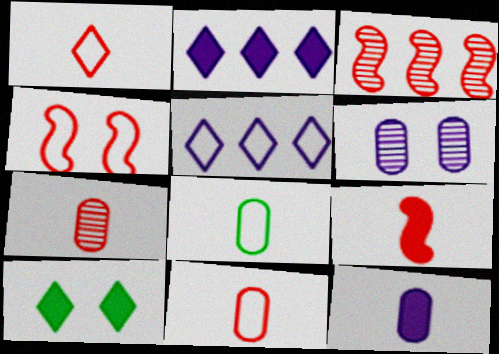[[1, 7, 9], 
[3, 4, 9], 
[4, 5, 8], 
[4, 6, 10], 
[7, 8, 12]]